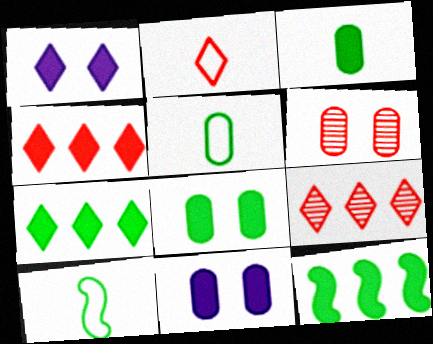[[9, 10, 11]]